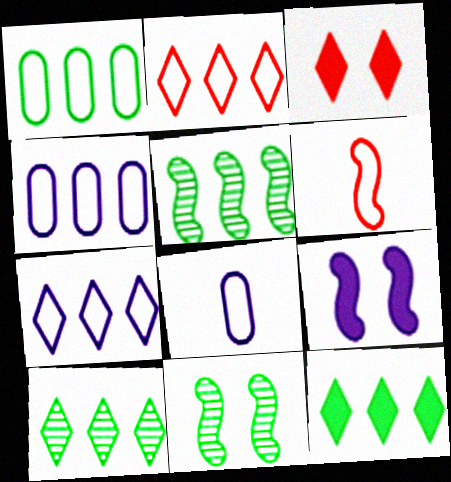[[1, 5, 12], 
[3, 5, 8], 
[5, 6, 9]]